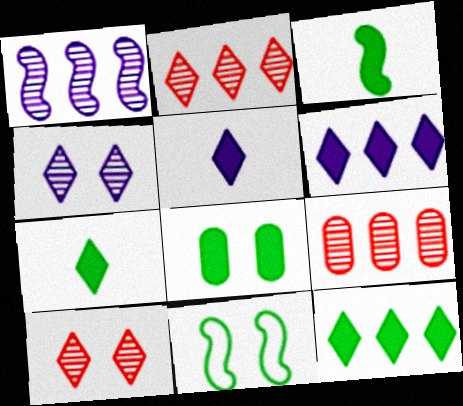[[3, 8, 12], 
[5, 9, 11]]